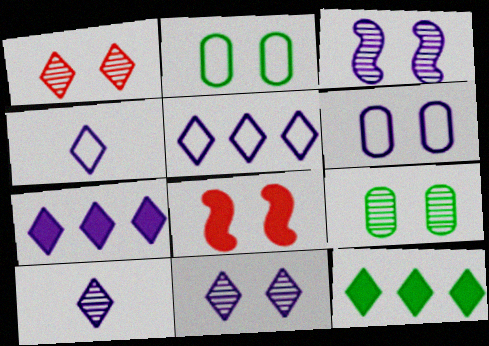[[1, 3, 9], 
[1, 4, 12], 
[2, 8, 11], 
[4, 7, 11]]